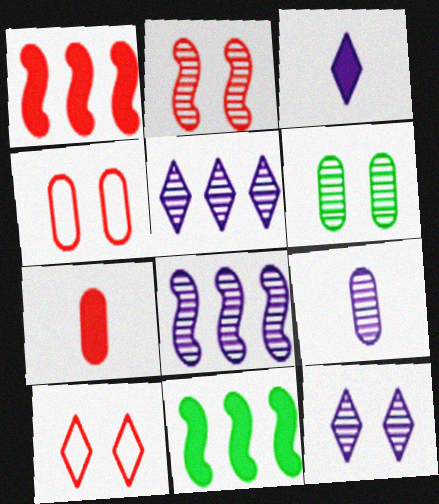[[2, 6, 12], 
[8, 9, 12], 
[9, 10, 11]]